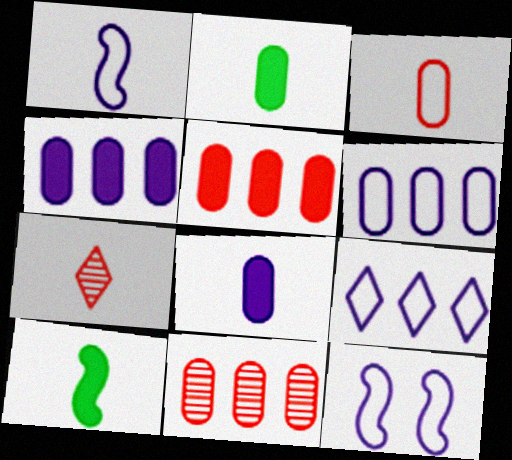[[1, 2, 7]]